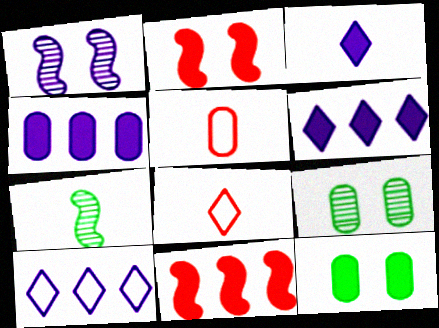[[3, 5, 7], 
[3, 11, 12], 
[4, 5, 9]]